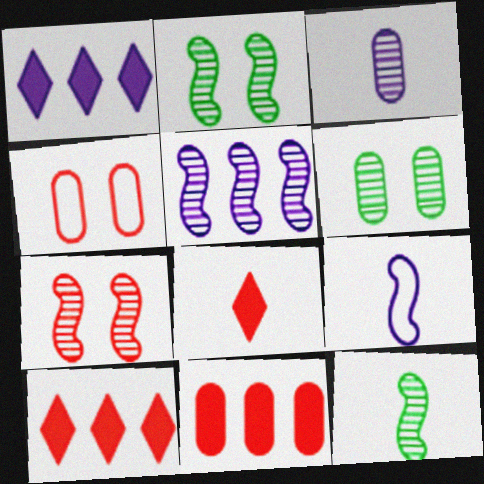[[1, 4, 12], 
[5, 7, 12], 
[6, 9, 10]]